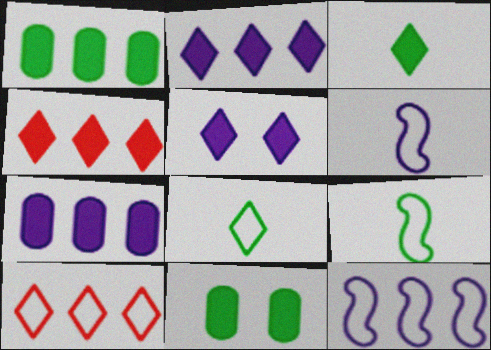[[3, 4, 5]]